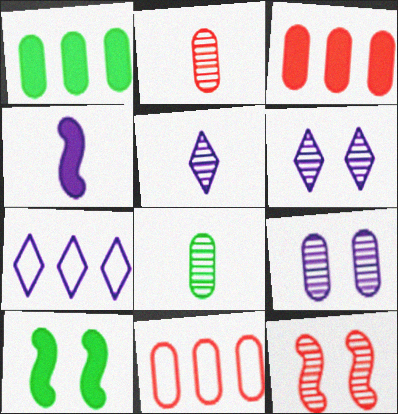[[2, 7, 10], 
[4, 7, 9], 
[5, 10, 11]]